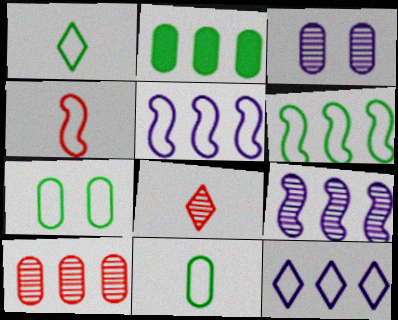[[1, 6, 7], 
[4, 7, 12]]